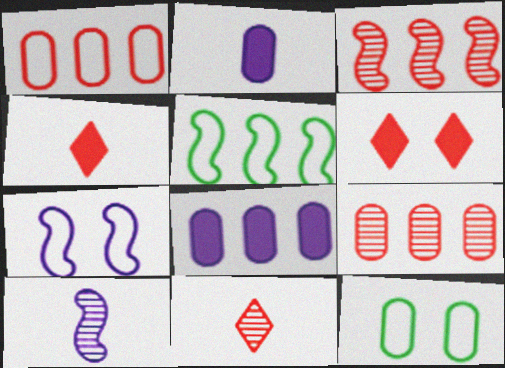[[2, 9, 12]]